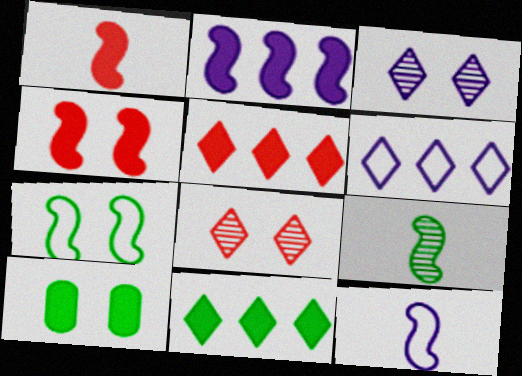[[1, 9, 12]]